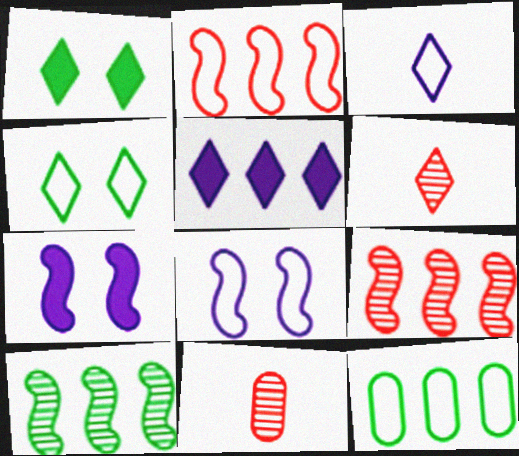[[4, 5, 6], 
[5, 9, 12], 
[6, 7, 12]]